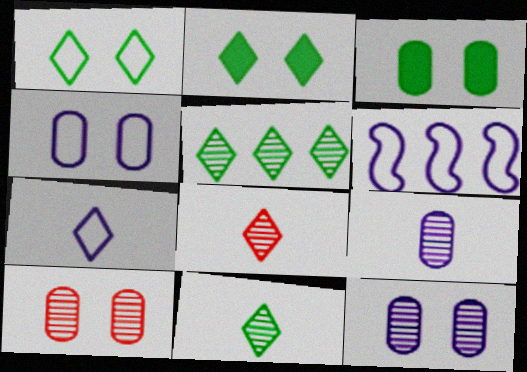[[3, 4, 10], 
[3, 6, 8], 
[4, 6, 7]]